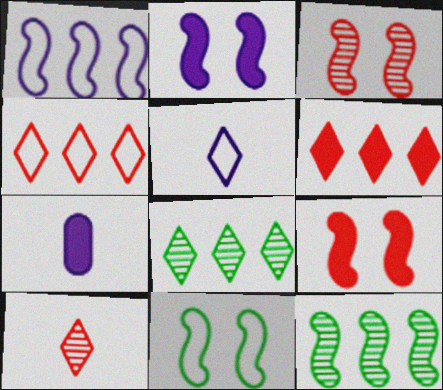[[2, 3, 11]]